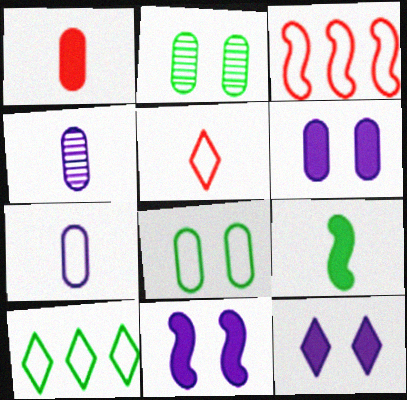[[2, 9, 10], 
[4, 5, 9], 
[6, 11, 12]]